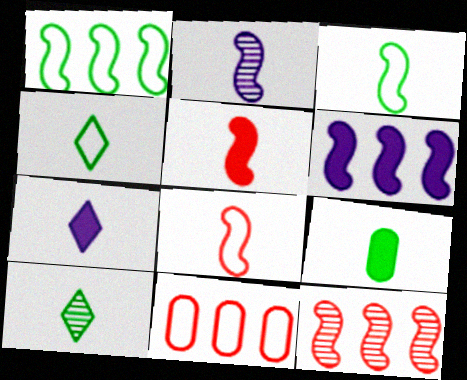[[1, 6, 12], 
[2, 3, 5], 
[3, 9, 10], 
[5, 7, 9]]